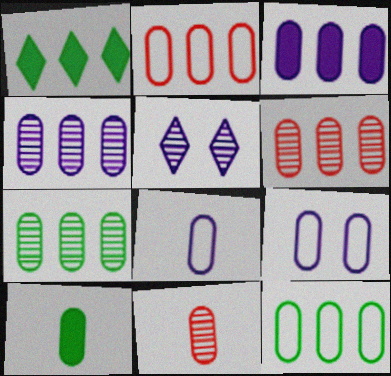[[2, 3, 7], 
[3, 6, 12], 
[4, 6, 7], 
[6, 9, 10], 
[8, 10, 11]]